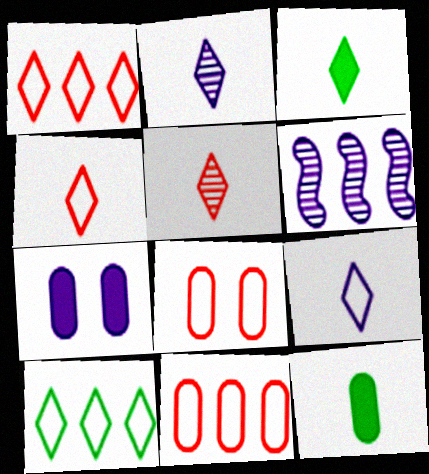[[2, 3, 4], 
[3, 5, 9], 
[3, 6, 8], 
[6, 7, 9]]